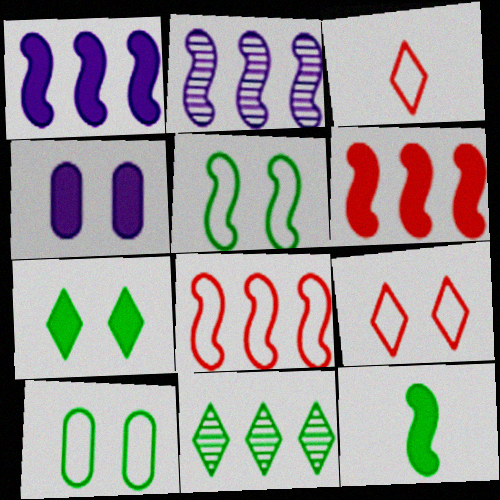[[10, 11, 12]]